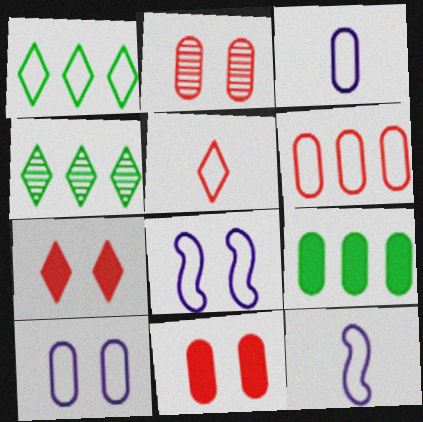[[2, 3, 9], 
[4, 11, 12]]